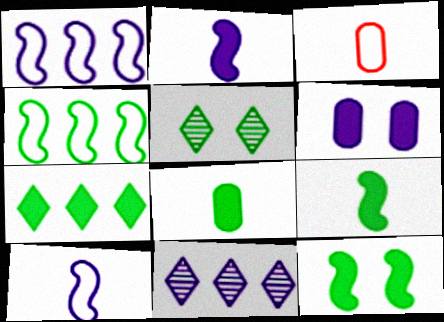[[3, 11, 12], 
[4, 5, 8], 
[6, 10, 11], 
[7, 8, 12]]